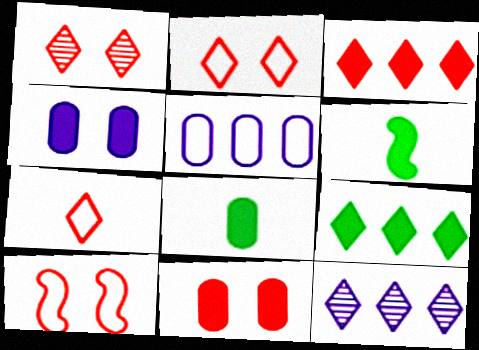[[1, 3, 7], 
[1, 5, 6], 
[1, 10, 11], 
[3, 4, 6], 
[8, 10, 12]]